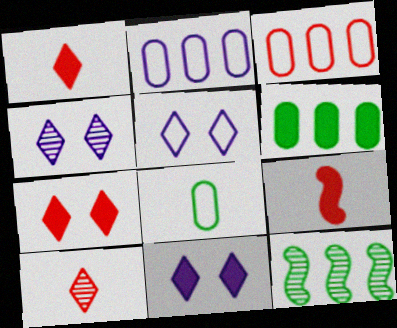[[4, 5, 11], 
[6, 9, 11]]